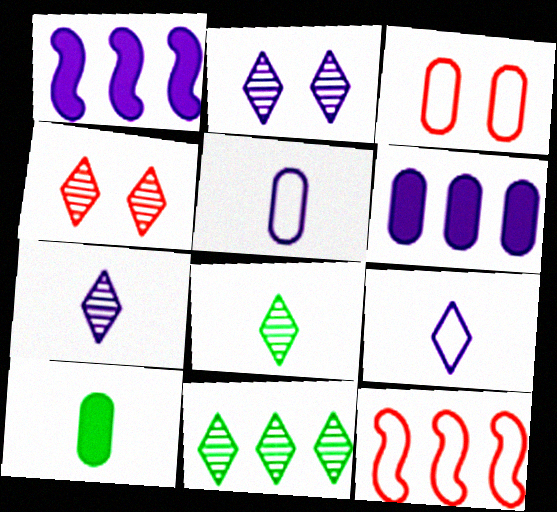[[1, 2, 5], 
[1, 3, 8], 
[2, 10, 12], 
[4, 7, 11], 
[6, 11, 12]]